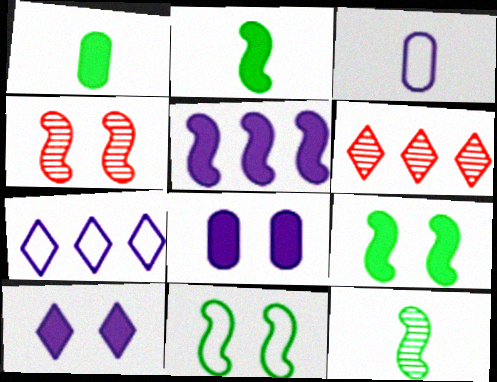[[1, 4, 7], 
[3, 6, 9]]